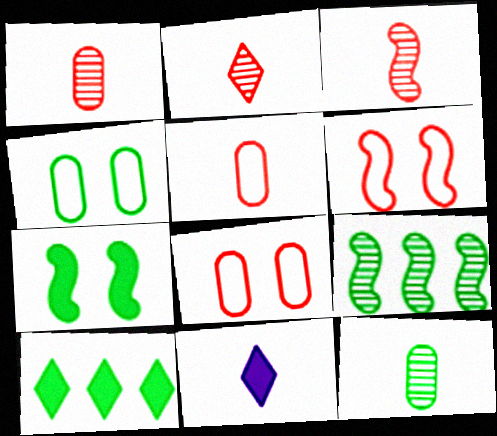[[1, 2, 3], 
[8, 9, 11]]